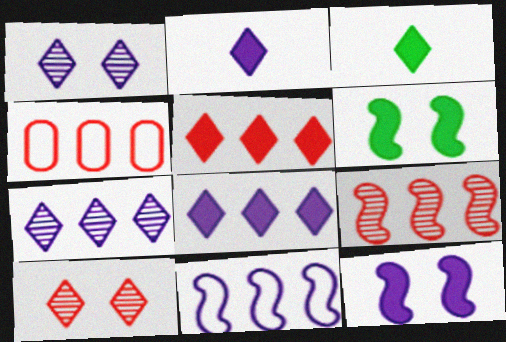[[4, 5, 9]]